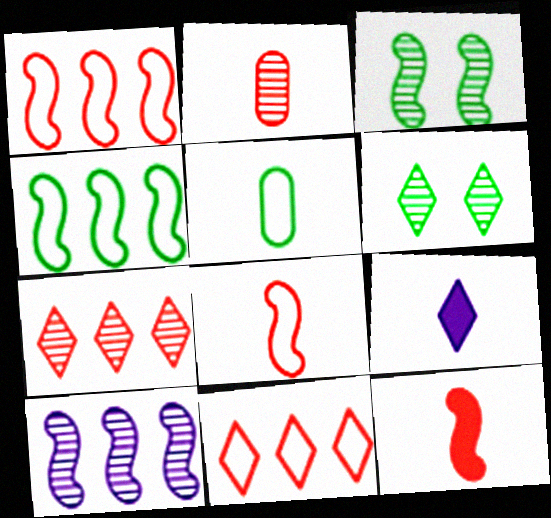[[2, 6, 10], 
[6, 9, 11]]